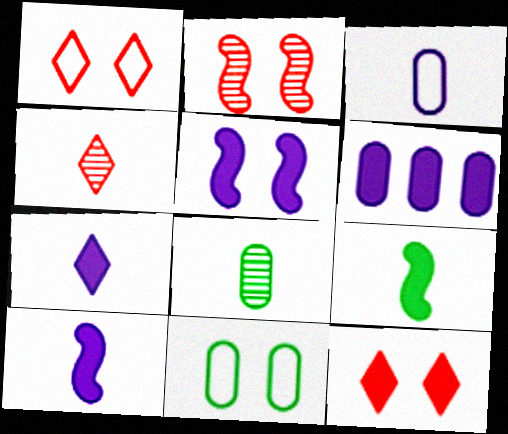[[3, 4, 9], 
[5, 6, 7], 
[6, 9, 12]]